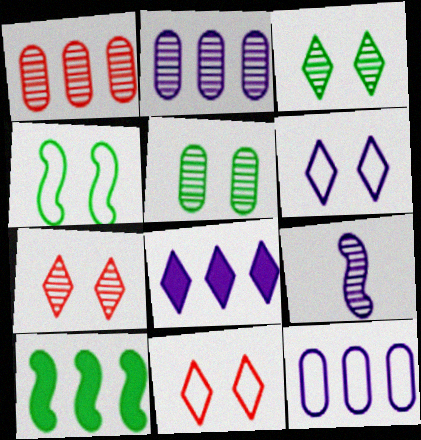[[1, 3, 9]]